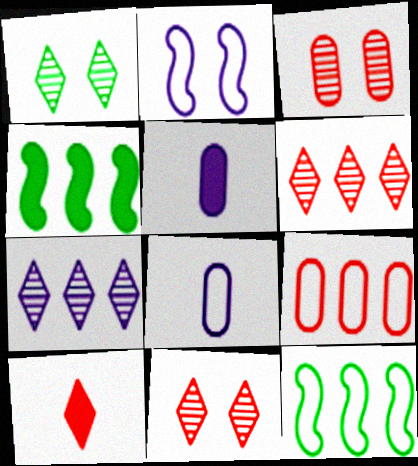[[2, 5, 7], 
[4, 7, 9], 
[4, 8, 11], 
[5, 11, 12]]